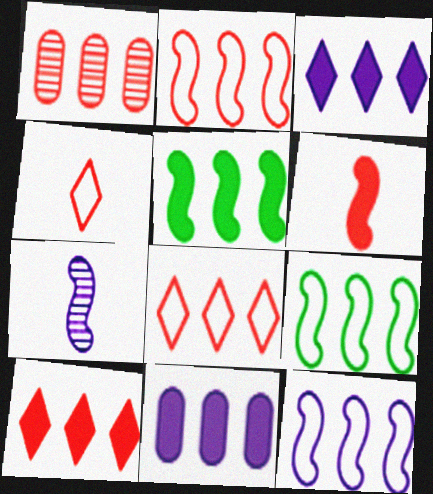[[1, 2, 10], 
[1, 3, 9], 
[2, 9, 12], 
[5, 10, 11]]